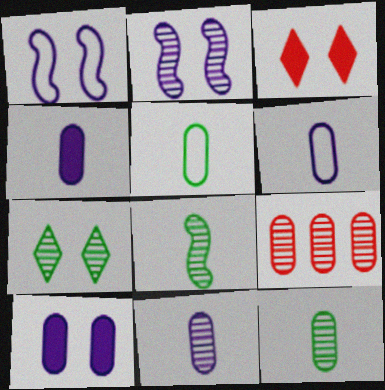[[4, 6, 11], 
[5, 9, 10]]